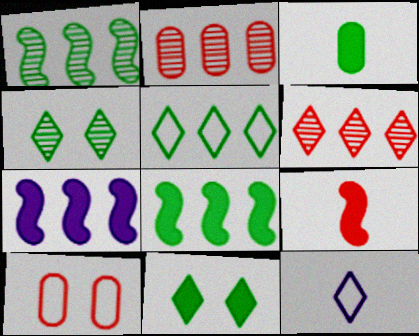[[2, 5, 7], 
[3, 8, 11], 
[6, 9, 10], 
[6, 11, 12]]